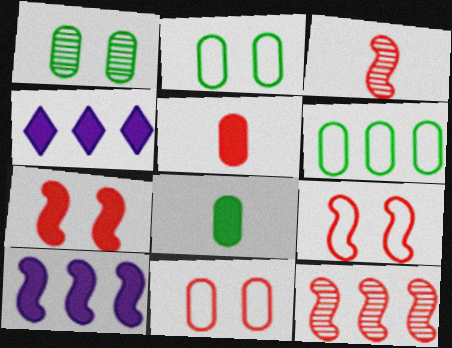[[1, 6, 8], 
[2, 3, 4], 
[4, 6, 12], 
[4, 7, 8]]